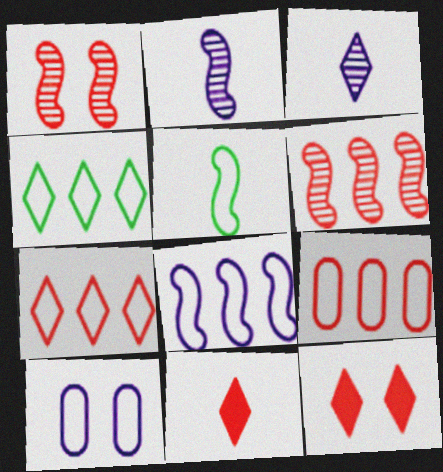[[1, 9, 11], 
[3, 4, 12], 
[4, 8, 9], 
[5, 7, 10]]